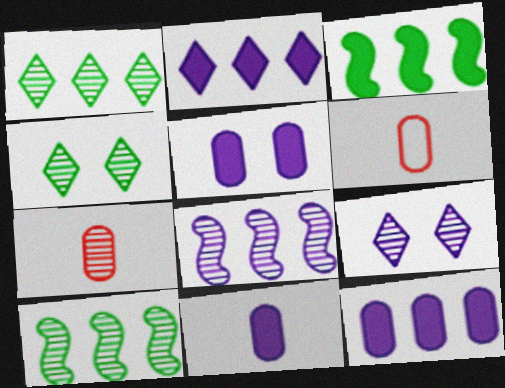[[3, 6, 9], 
[4, 7, 8], 
[5, 11, 12], 
[7, 9, 10]]